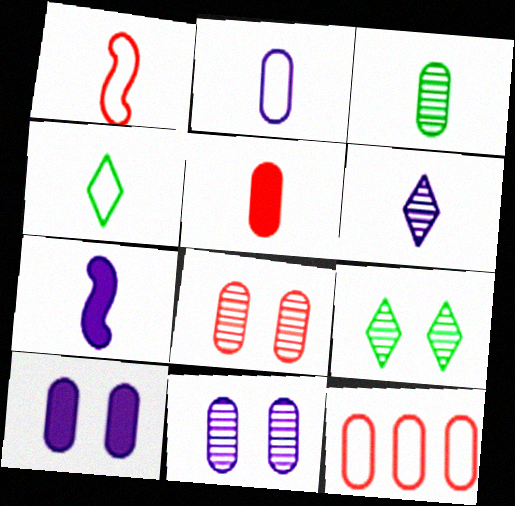[[1, 2, 4], 
[2, 3, 5], 
[2, 6, 7], 
[3, 10, 12], 
[5, 8, 12], 
[7, 9, 12]]